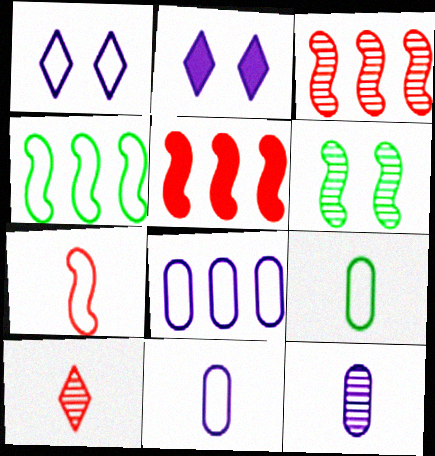[[2, 3, 9]]